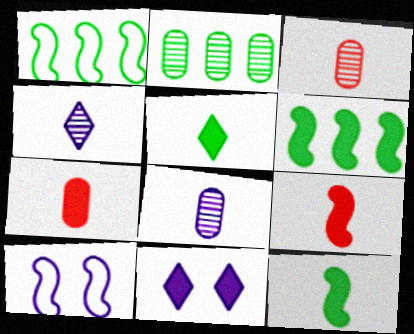[[1, 3, 11], 
[6, 7, 11]]